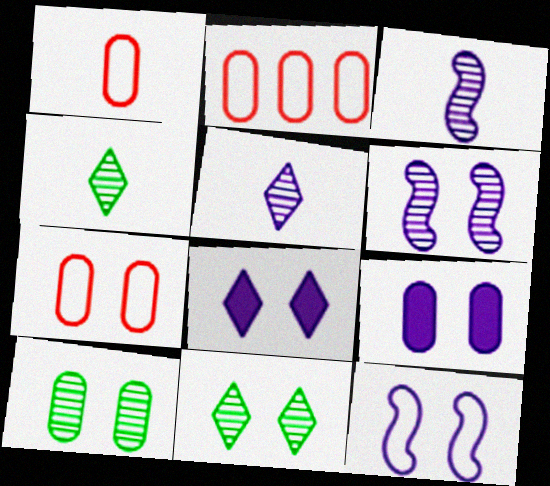[[1, 2, 7], 
[7, 9, 10]]